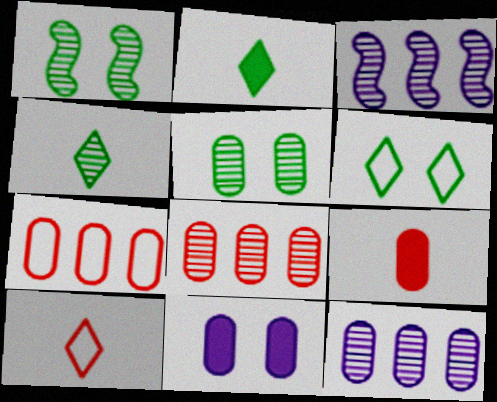[[3, 6, 9]]